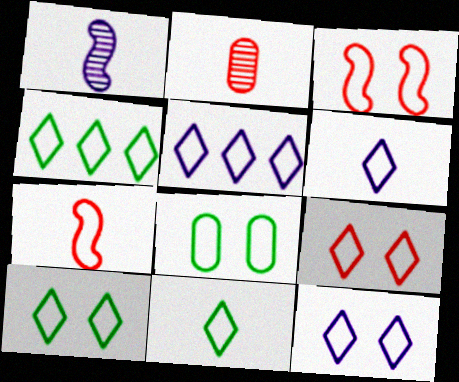[[3, 8, 12], 
[4, 6, 9], 
[4, 10, 11], 
[5, 6, 12], 
[5, 7, 8], 
[5, 9, 11], 
[9, 10, 12]]